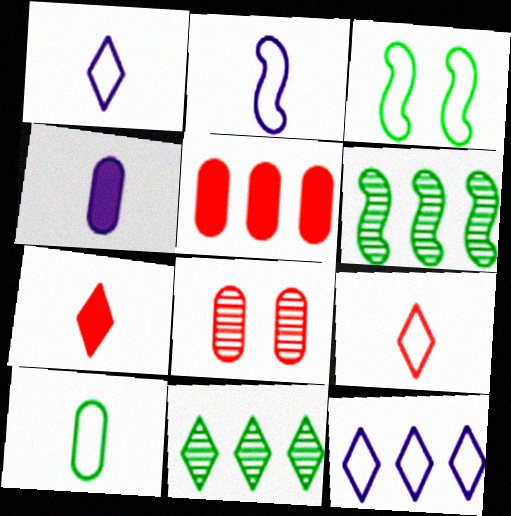[[2, 9, 10], 
[5, 6, 12]]